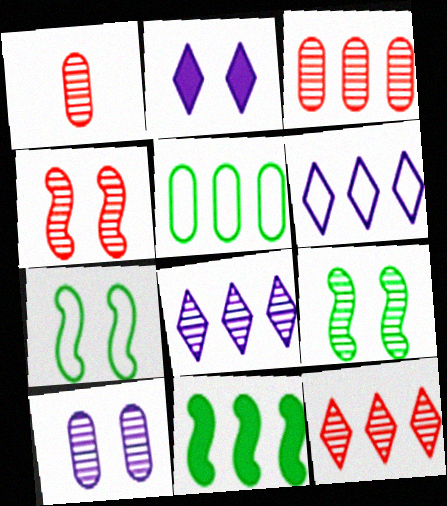[[1, 4, 12], 
[1, 8, 9], 
[3, 6, 11]]